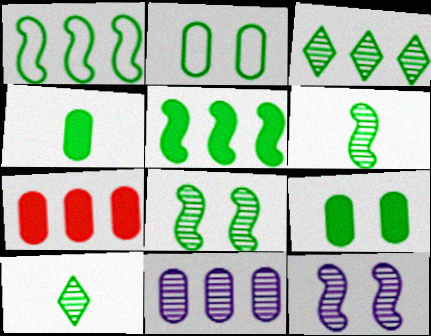[[1, 9, 10], 
[2, 5, 10]]